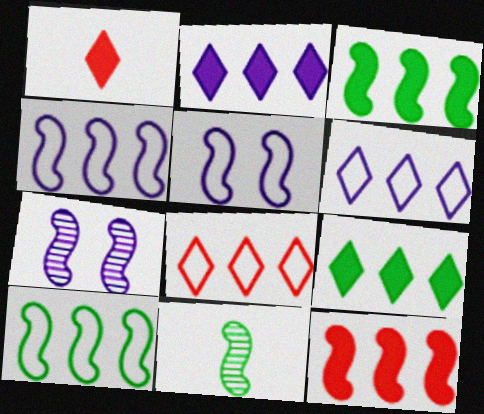[[5, 11, 12]]